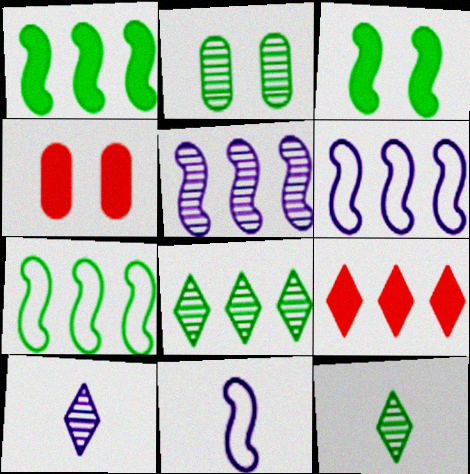[[2, 9, 11], 
[4, 6, 12], 
[4, 7, 10], 
[4, 8, 11]]